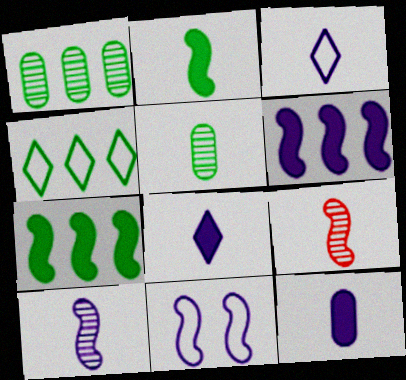[[1, 4, 7], 
[3, 10, 12], 
[6, 10, 11], 
[7, 9, 11]]